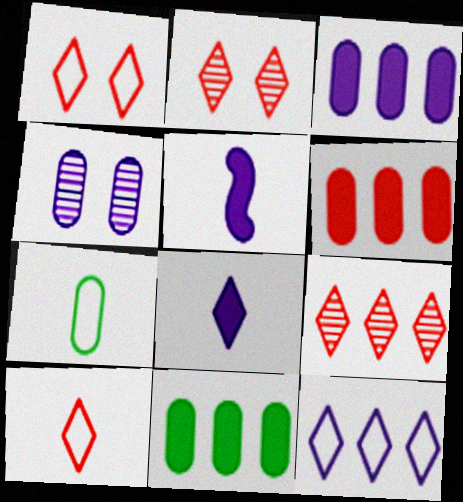[[3, 6, 11], 
[4, 5, 12], 
[4, 6, 7]]